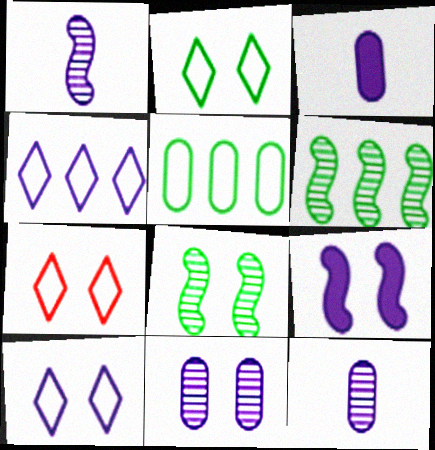[[2, 7, 10], 
[3, 6, 7], 
[4, 9, 12], 
[9, 10, 11]]